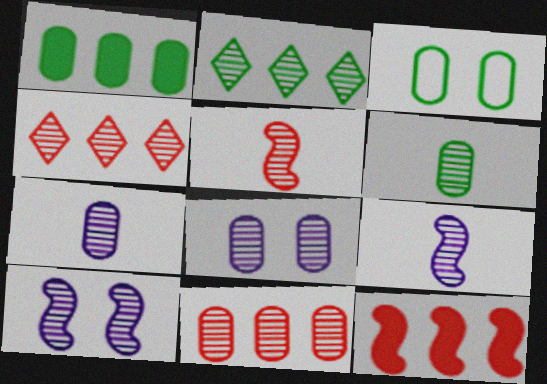[[1, 3, 6], 
[2, 5, 8], 
[4, 6, 10], 
[6, 8, 11]]